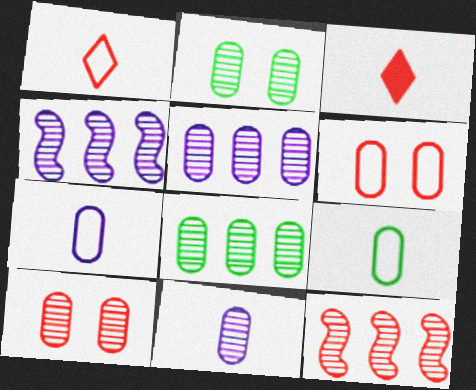[[3, 6, 12], 
[8, 10, 11]]